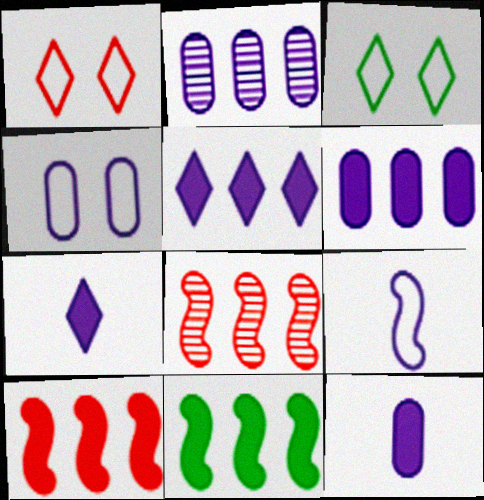[[2, 4, 12], 
[3, 8, 12]]